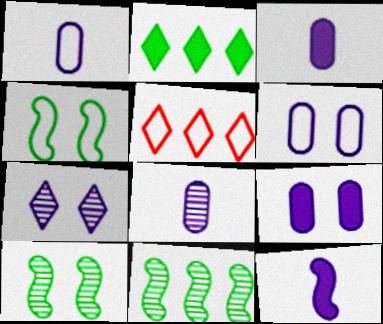[[1, 3, 8], 
[1, 4, 5], 
[3, 5, 10]]